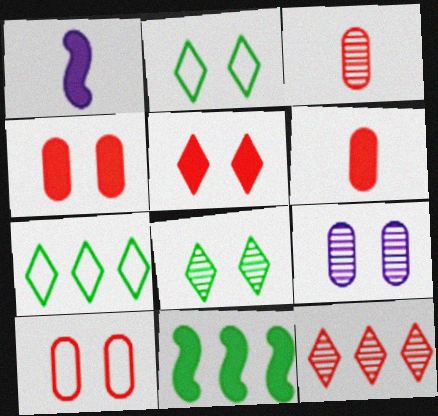[]